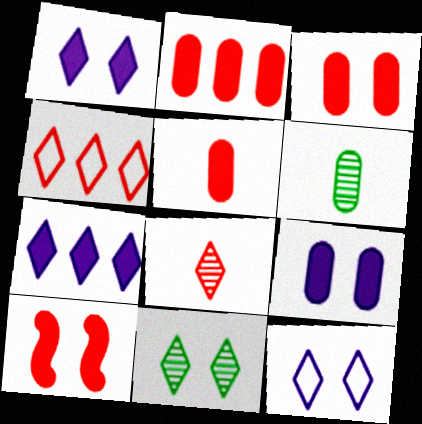[[2, 3, 5]]